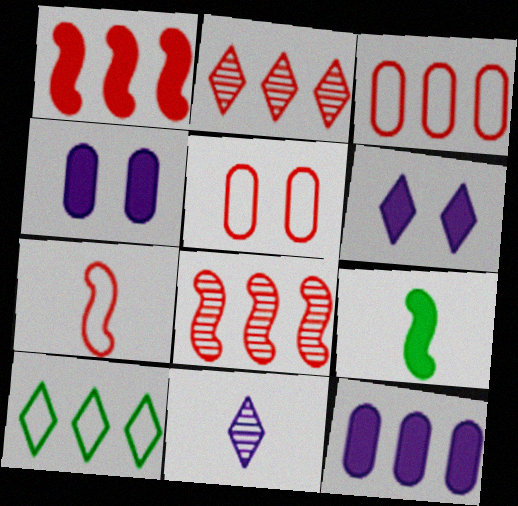[[1, 2, 3], 
[8, 10, 12]]